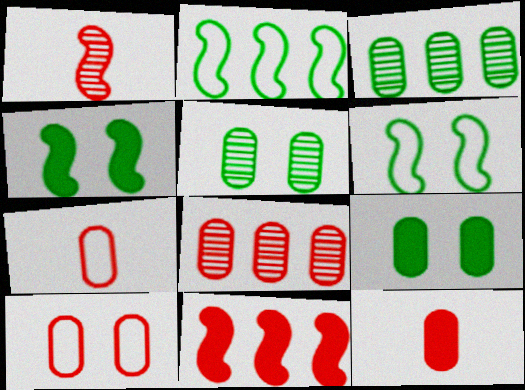[[8, 10, 12]]